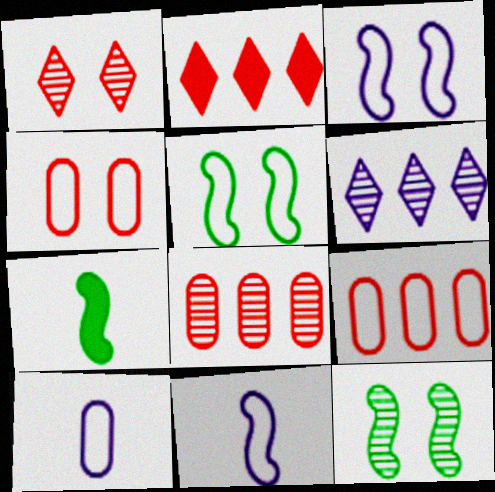[[2, 10, 12], 
[4, 6, 7]]